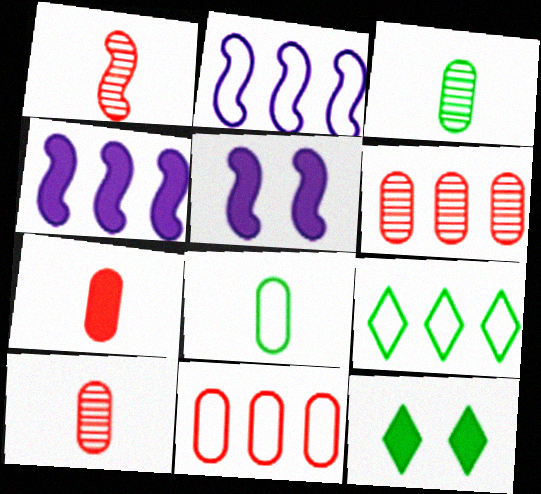[[2, 9, 11], 
[2, 10, 12], 
[4, 6, 9], 
[4, 7, 12], 
[5, 9, 10]]